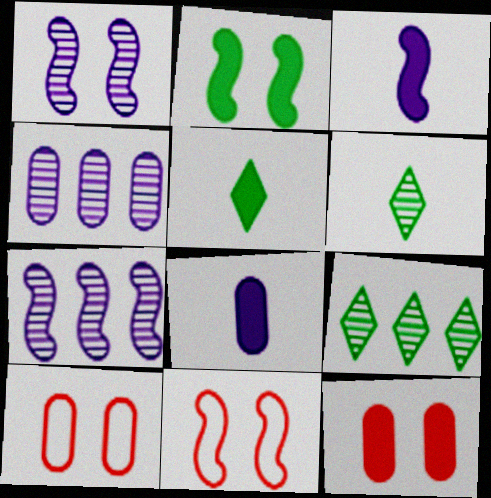[[1, 2, 11], 
[3, 9, 10], 
[4, 5, 11], 
[5, 7, 10], 
[8, 9, 11]]